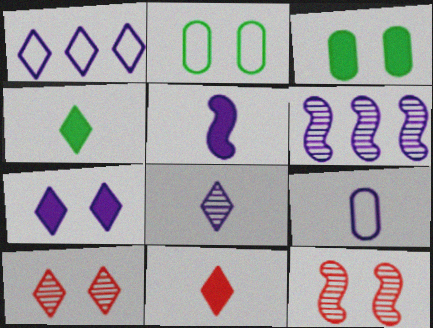[[1, 4, 10], 
[1, 7, 8], 
[2, 6, 11], 
[2, 7, 12], 
[5, 8, 9], 
[6, 7, 9]]